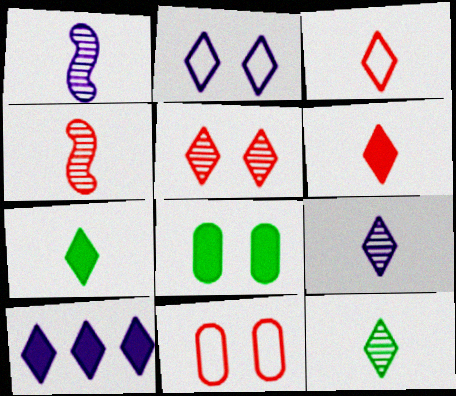[[2, 9, 10], 
[3, 7, 9]]